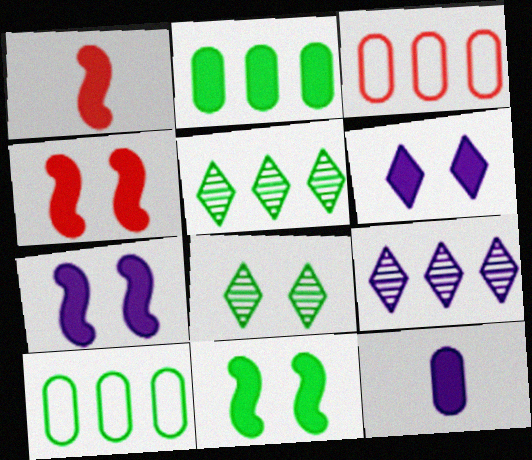[[1, 2, 6], 
[4, 7, 11]]